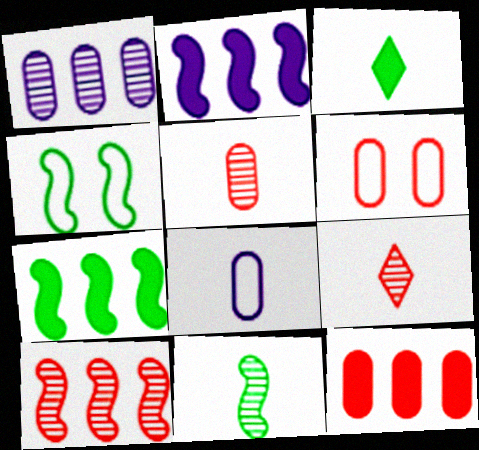[[4, 7, 11], 
[5, 6, 12]]